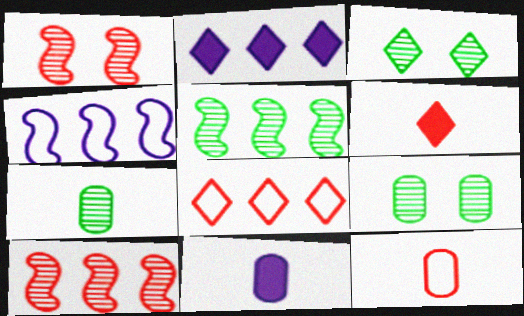[[3, 5, 7], 
[4, 6, 9], 
[7, 11, 12]]